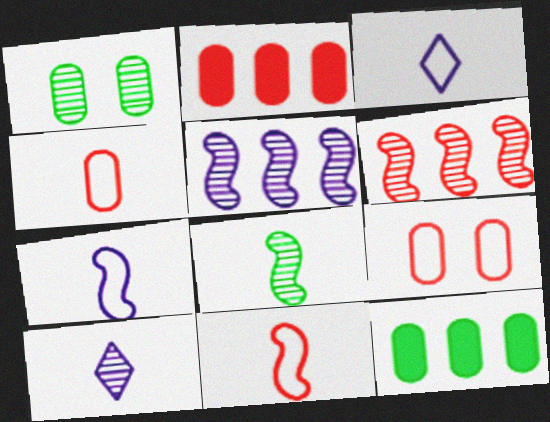[[1, 6, 10]]